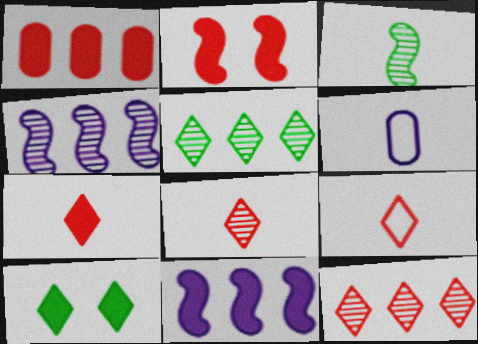[[1, 2, 7], 
[2, 5, 6], 
[3, 6, 7], 
[7, 8, 9]]